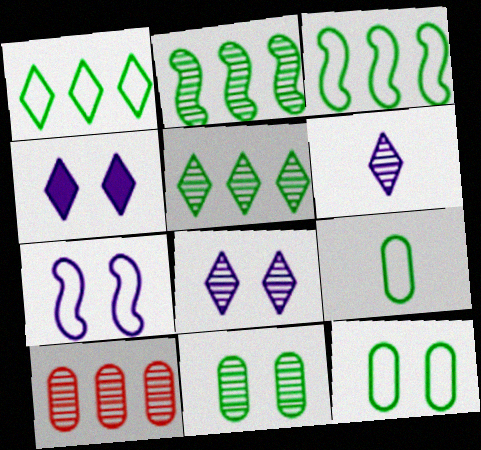[]